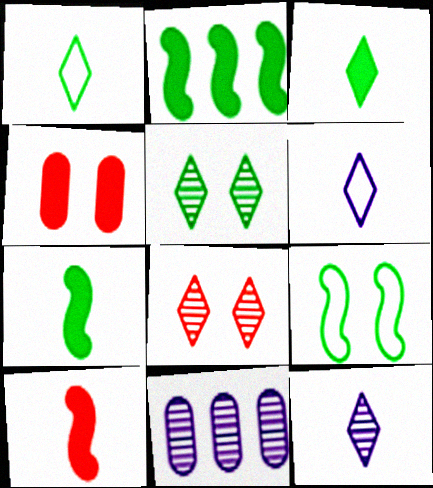[]